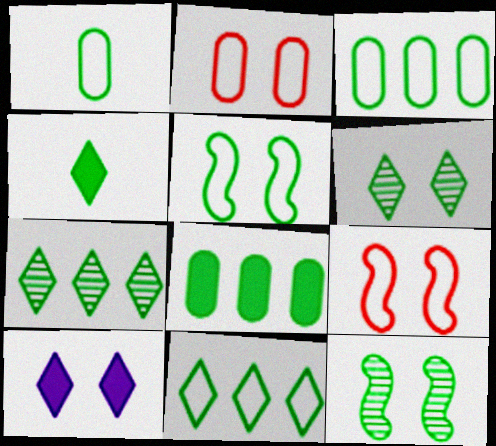[[1, 5, 11], 
[2, 10, 12], 
[3, 4, 12], 
[4, 6, 11]]